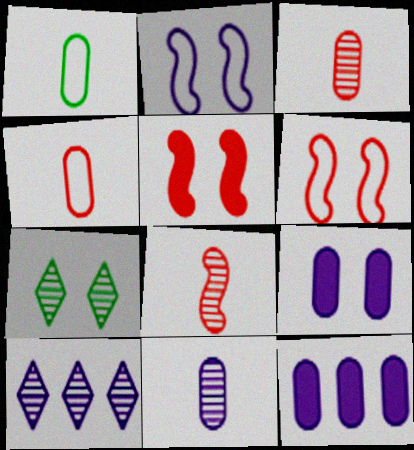[[1, 5, 10], 
[6, 7, 9]]